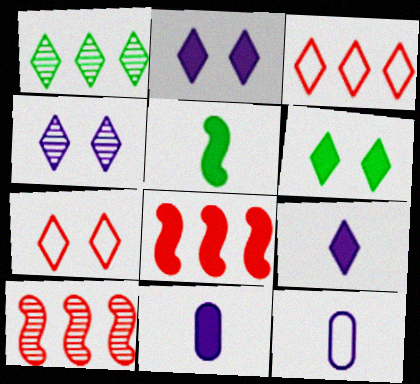[[1, 7, 9], 
[4, 6, 7], 
[6, 8, 11], 
[6, 10, 12]]